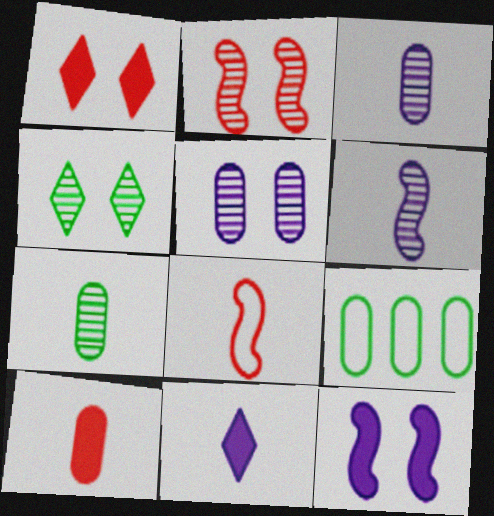[[1, 6, 9], 
[2, 4, 5], 
[2, 9, 11], 
[5, 9, 10], 
[7, 8, 11]]